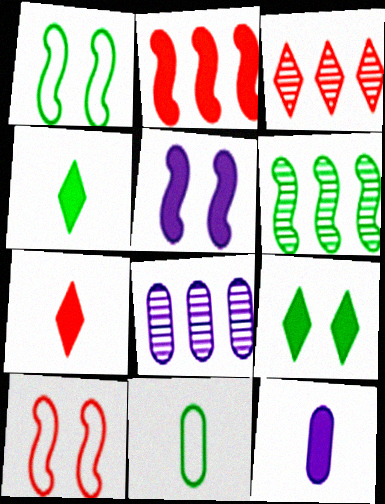[[1, 3, 12], 
[1, 7, 8], 
[2, 9, 12], 
[3, 5, 11], 
[3, 6, 8], 
[4, 8, 10], 
[6, 9, 11]]